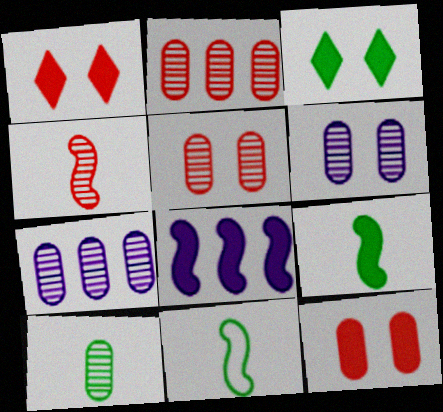[[1, 7, 11], 
[2, 6, 10], 
[5, 7, 10]]